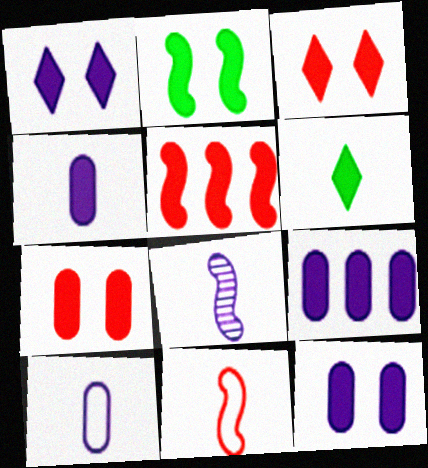[[1, 2, 7], 
[2, 3, 12], 
[4, 9, 12], 
[5, 6, 12]]